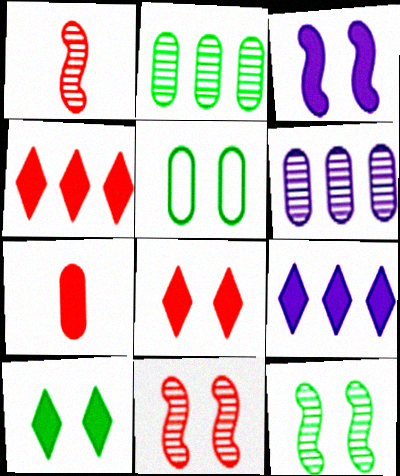[[1, 5, 9], 
[5, 6, 7], 
[5, 10, 12]]